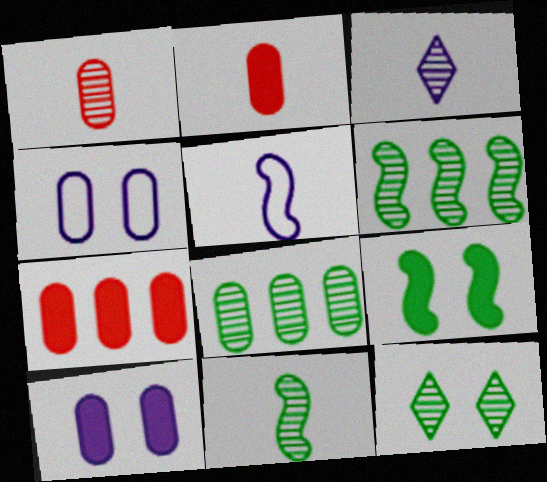[[1, 3, 11], 
[2, 4, 8], 
[5, 7, 12], 
[8, 11, 12]]